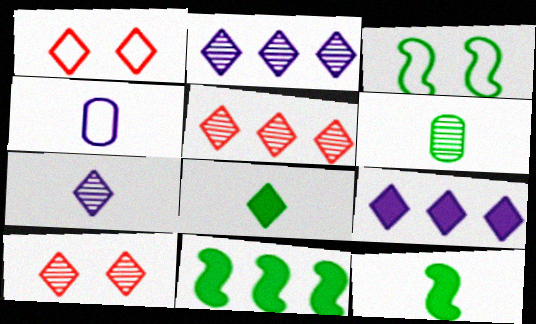[[1, 2, 8], 
[4, 10, 11]]